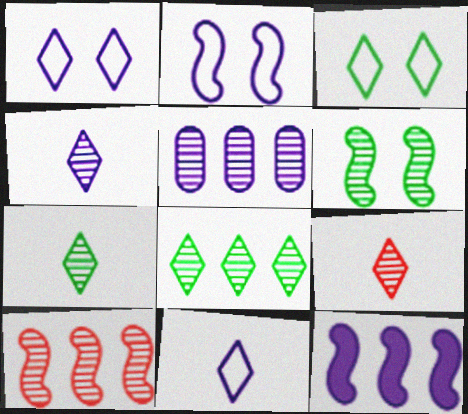[[4, 7, 9], 
[5, 6, 9], 
[5, 8, 10]]